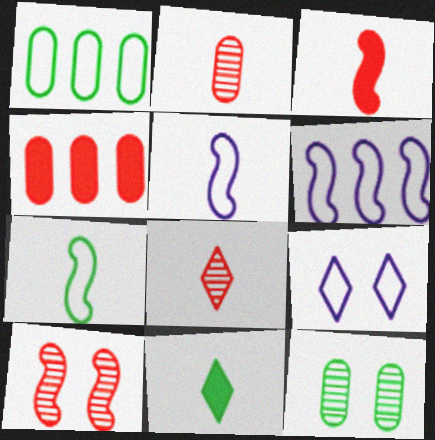[[2, 5, 11]]